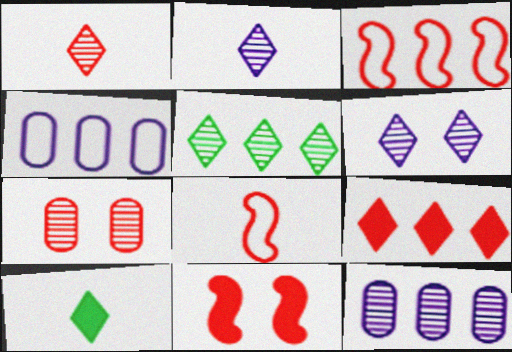[[1, 5, 6], 
[7, 8, 9]]